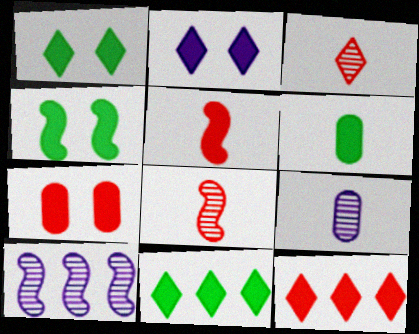[[2, 4, 7], 
[4, 6, 11], 
[5, 7, 12]]